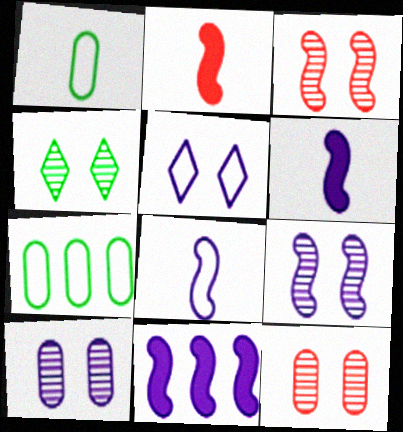[[3, 4, 10], 
[4, 9, 12], 
[8, 9, 11]]